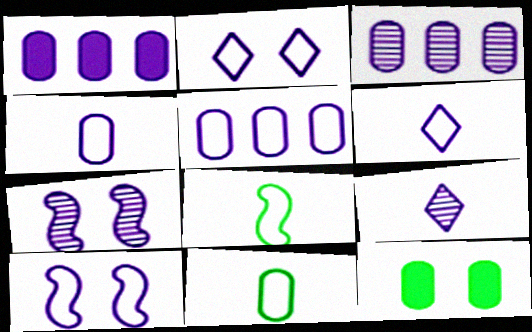[[1, 3, 5], 
[1, 6, 7], 
[1, 9, 10], 
[3, 7, 9], 
[5, 6, 10]]